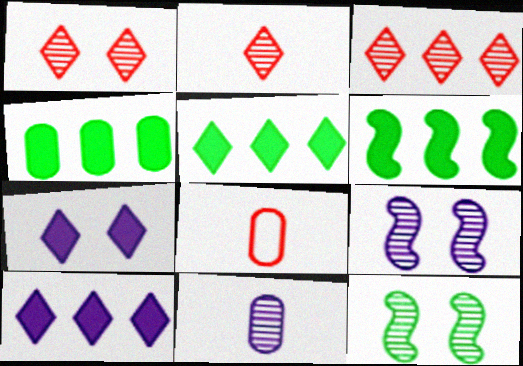[[1, 2, 3], 
[3, 11, 12], 
[4, 5, 6], 
[5, 8, 9], 
[8, 10, 12]]